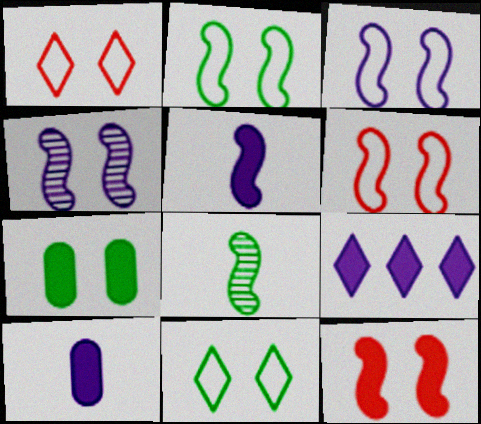[[1, 4, 7], 
[2, 3, 6], 
[2, 4, 12]]